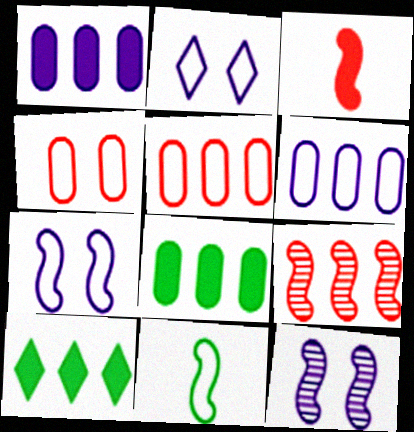[[2, 5, 11], 
[6, 9, 10]]